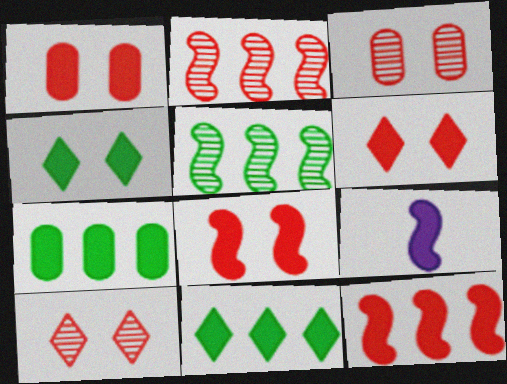[[1, 6, 8], 
[1, 9, 11], 
[6, 7, 9]]